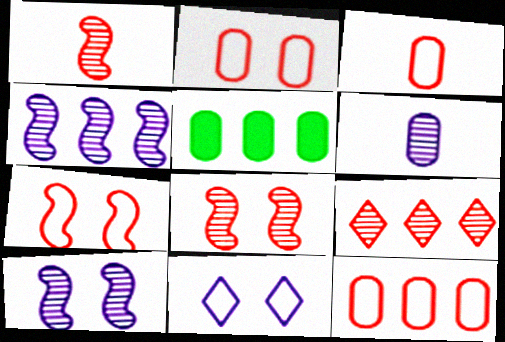[[1, 5, 11], 
[2, 3, 12], 
[2, 5, 6]]